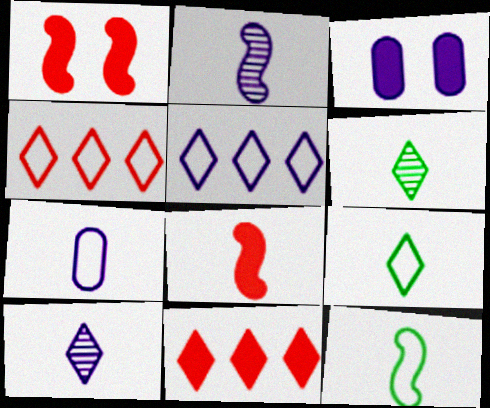[[2, 3, 5], 
[2, 8, 12], 
[6, 7, 8]]